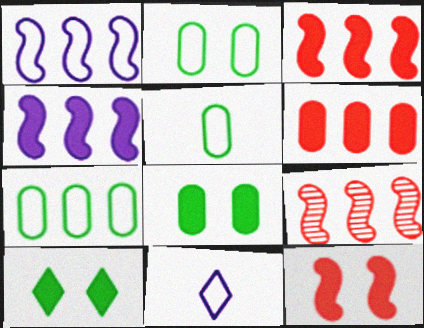[[2, 5, 7], 
[8, 9, 11]]